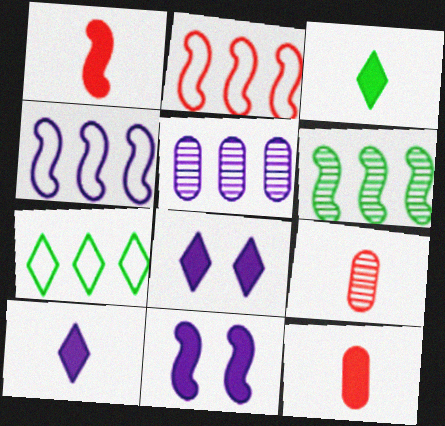[[7, 9, 11]]